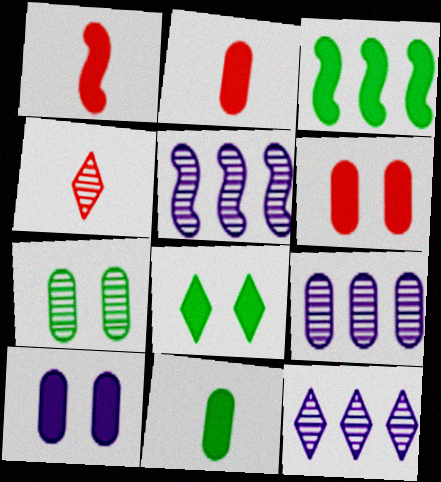[[3, 8, 11], 
[4, 5, 7], 
[5, 9, 12]]